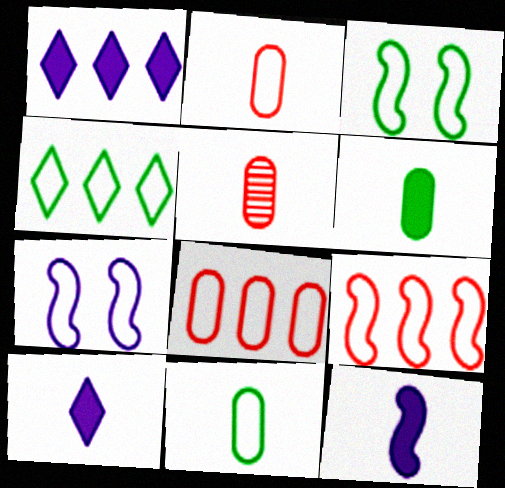[[1, 3, 5], 
[2, 4, 7], 
[3, 4, 11]]